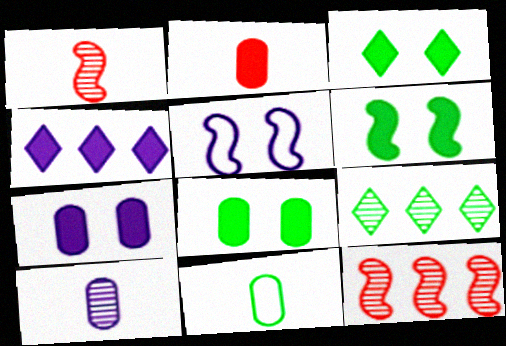[[2, 4, 6], 
[2, 5, 9], 
[2, 10, 11], 
[3, 6, 8], 
[4, 5, 10], 
[6, 9, 11]]